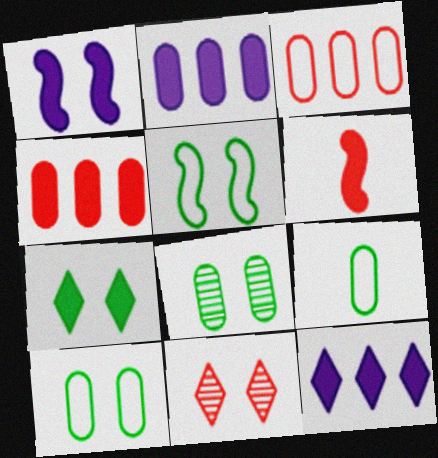[[1, 10, 11], 
[2, 6, 7], 
[3, 6, 11], 
[5, 7, 8]]